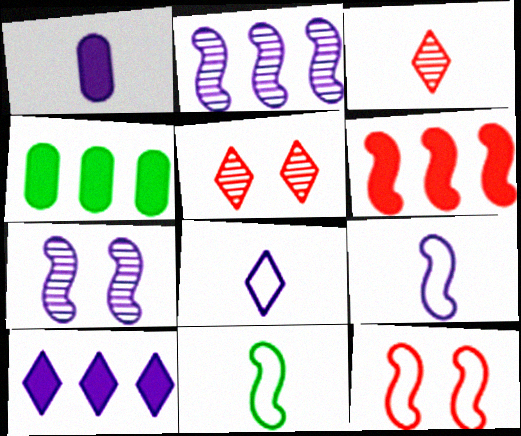[[1, 3, 11], 
[4, 5, 9], 
[4, 6, 10], 
[6, 7, 11]]